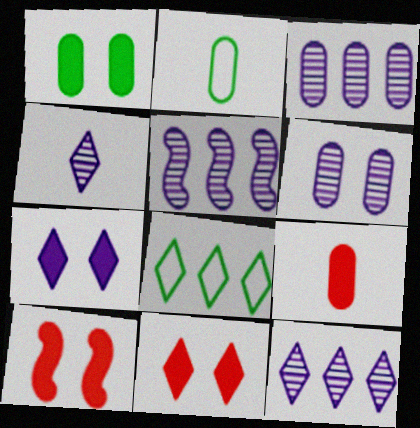[[1, 7, 10], 
[2, 5, 11], 
[2, 10, 12], 
[3, 5, 12], 
[4, 5, 6], 
[4, 8, 11]]